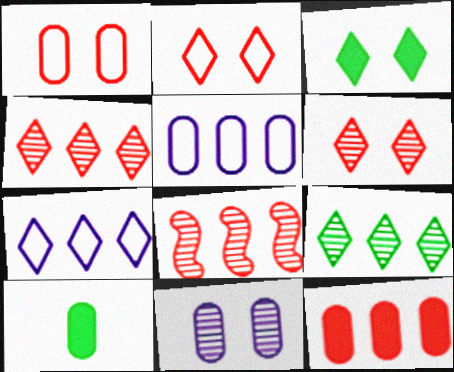[]